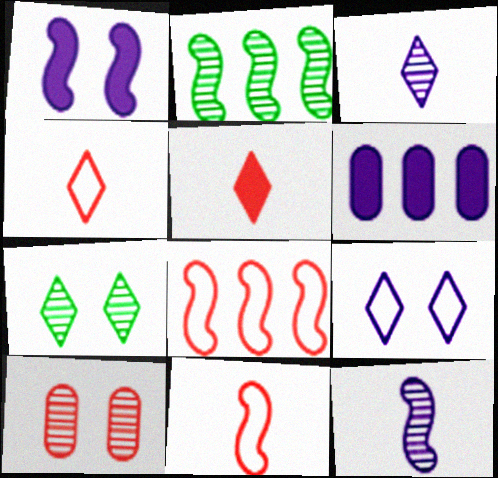[[1, 2, 11], 
[2, 3, 10], 
[5, 8, 10], 
[6, 7, 11], 
[6, 9, 12]]